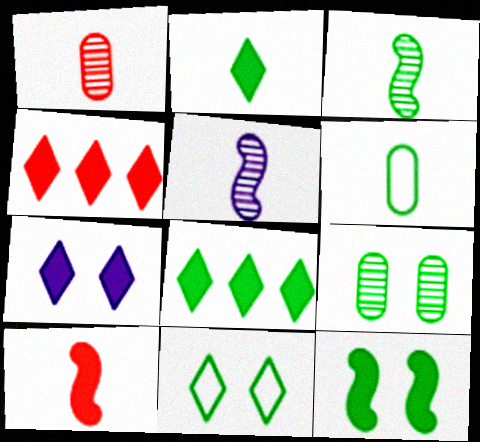[[2, 3, 6], 
[2, 4, 7], 
[9, 11, 12]]